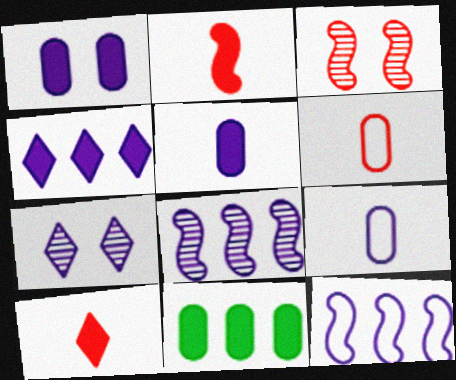[[5, 7, 12]]